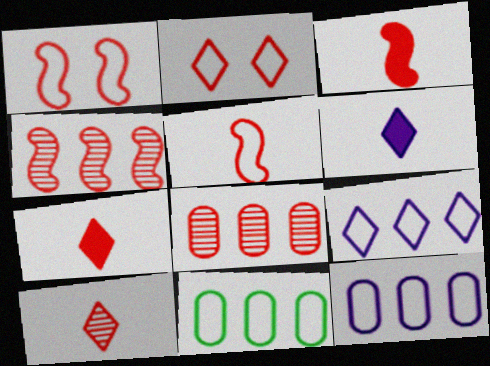[[1, 3, 4], 
[1, 7, 8], 
[2, 3, 8]]